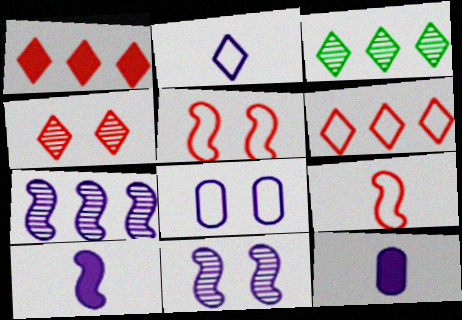[[3, 5, 12]]